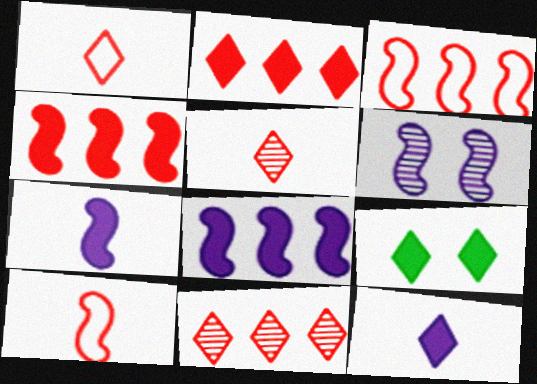[[2, 9, 12]]